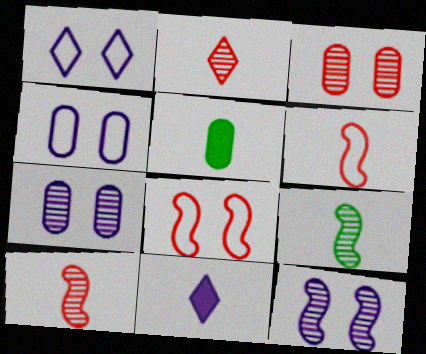[]